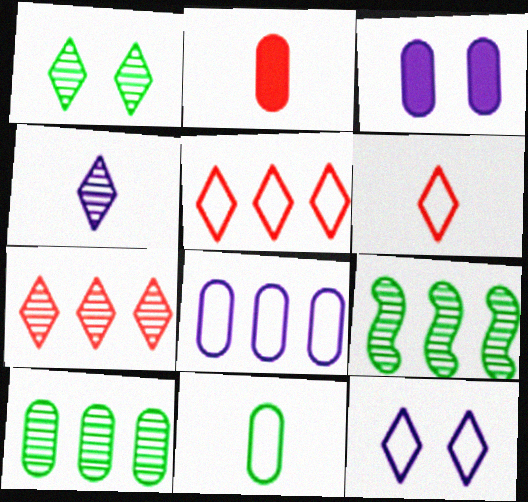[[1, 4, 7], 
[2, 9, 12], 
[3, 6, 9]]